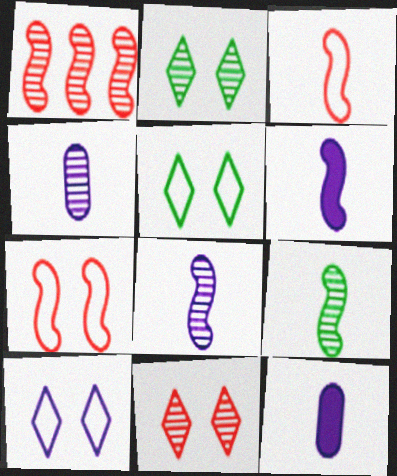[[1, 2, 4], 
[1, 5, 12], 
[3, 6, 9]]